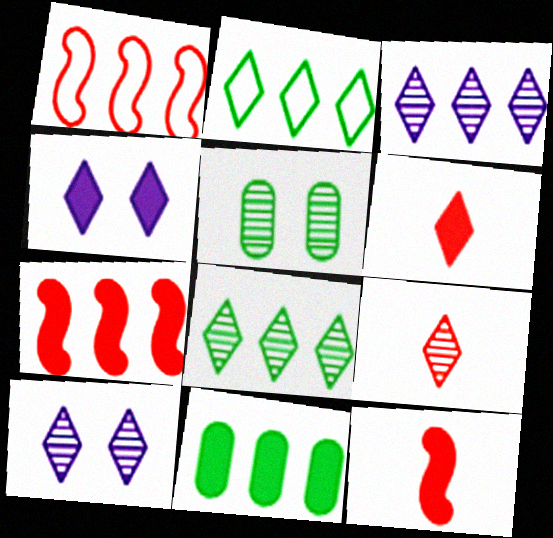[[1, 3, 11], 
[2, 4, 9], 
[2, 6, 10], 
[4, 11, 12], 
[8, 9, 10]]